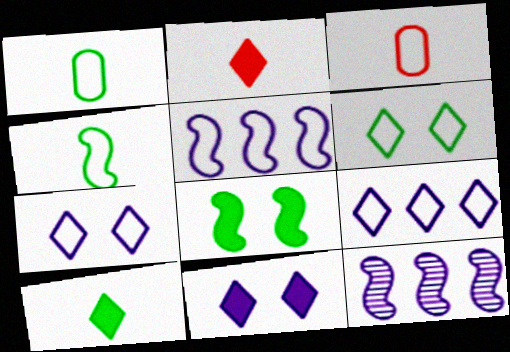[[3, 5, 6]]